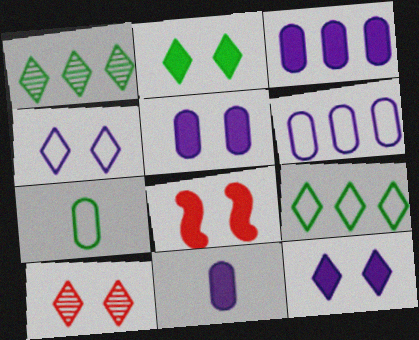[[2, 4, 10], 
[2, 5, 8], 
[3, 5, 11]]